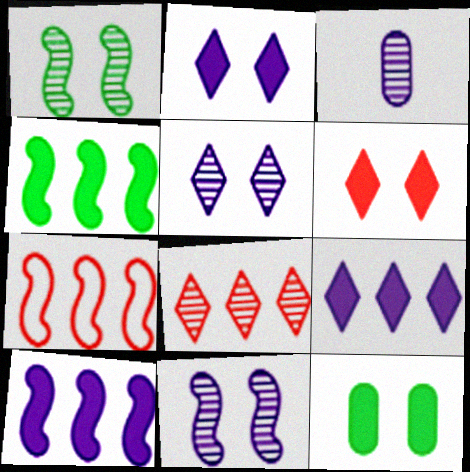[[1, 3, 8]]